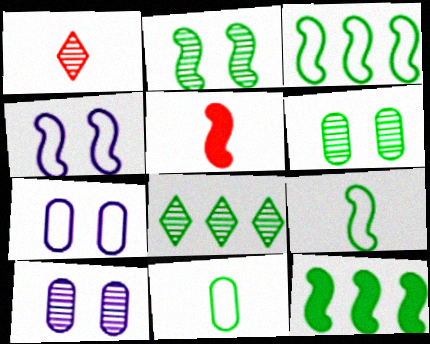[[1, 7, 12], 
[2, 9, 12], 
[5, 7, 8]]